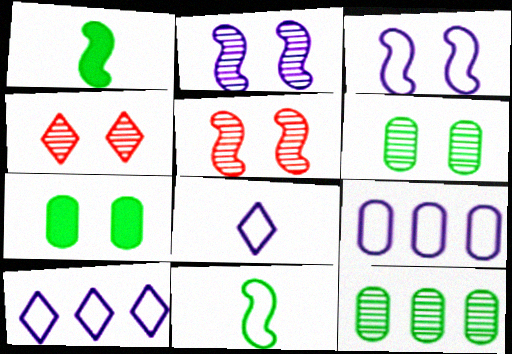[[1, 4, 9], 
[2, 4, 6], 
[3, 4, 7], 
[3, 8, 9]]